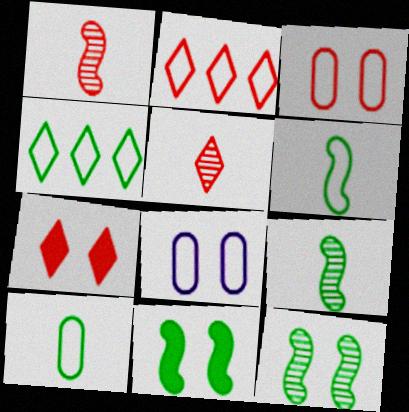[[2, 5, 7], 
[2, 6, 8], 
[7, 8, 12]]